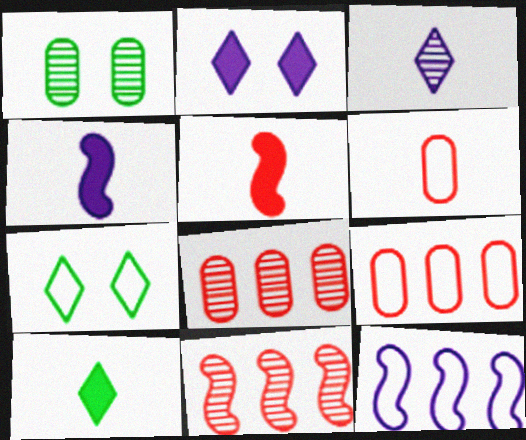[[1, 3, 11], 
[4, 7, 8], 
[6, 7, 12]]